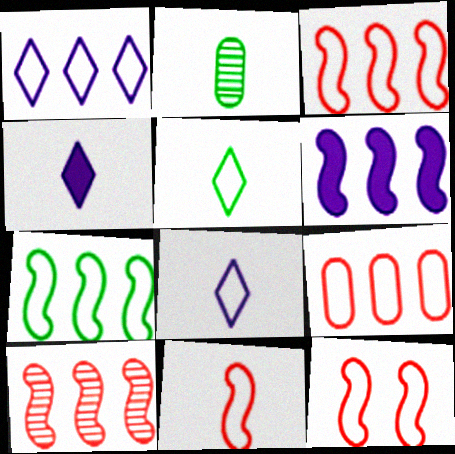[[1, 7, 9], 
[2, 4, 11], 
[3, 11, 12], 
[6, 7, 10]]